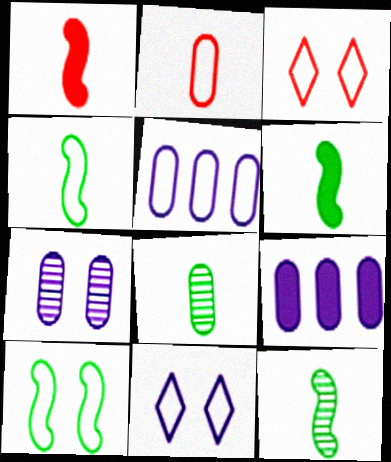[[3, 4, 5], 
[3, 9, 12], 
[4, 6, 12]]